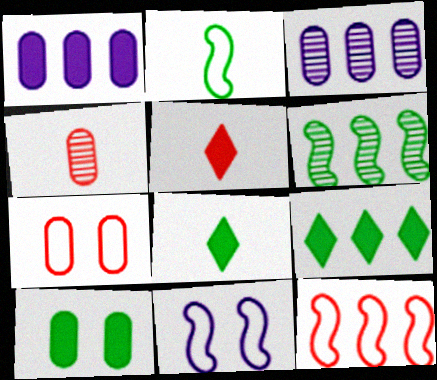[[2, 11, 12], 
[3, 9, 12], 
[4, 9, 11]]